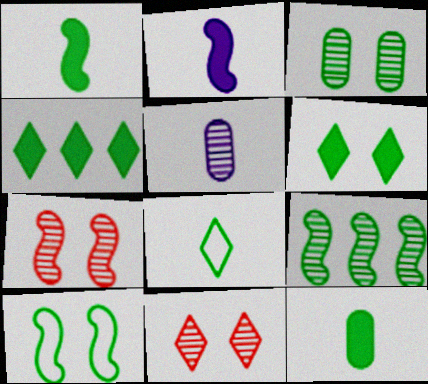[[1, 9, 10], 
[3, 6, 10], 
[5, 9, 11]]